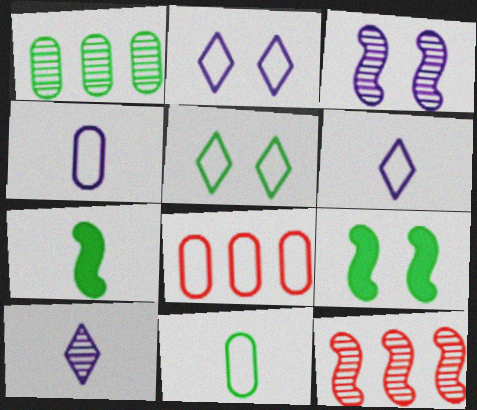[[1, 5, 7], 
[8, 9, 10]]